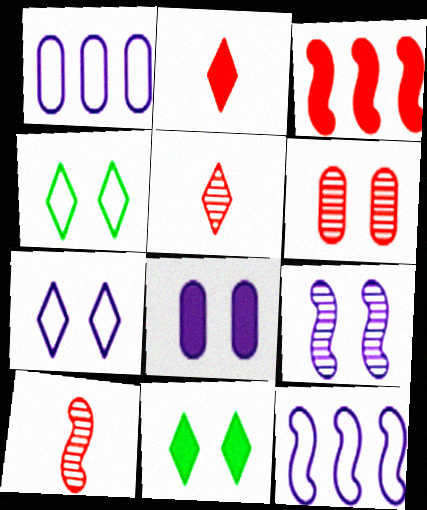[[1, 10, 11], 
[7, 8, 9]]